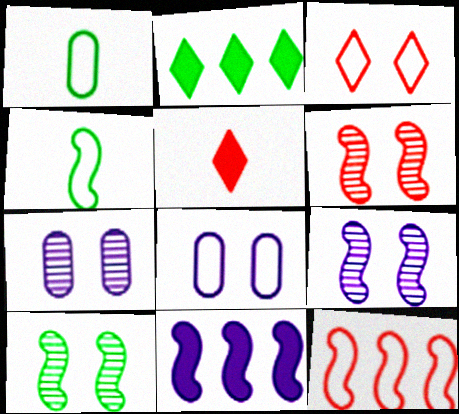[[1, 2, 10], 
[4, 6, 11], 
[6, 9, 10]]